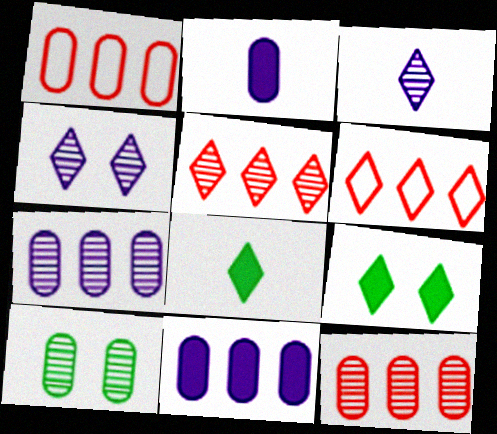[[1, 2, 10], 
[3, 6, 9], 
[4, 6, 8]]